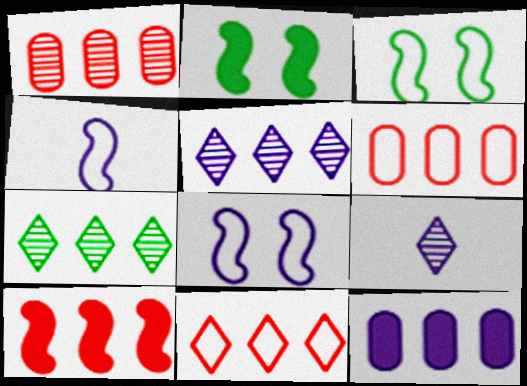[[1, 10, 11], 
[2, 6, 9], 
[8, 9, 12]]